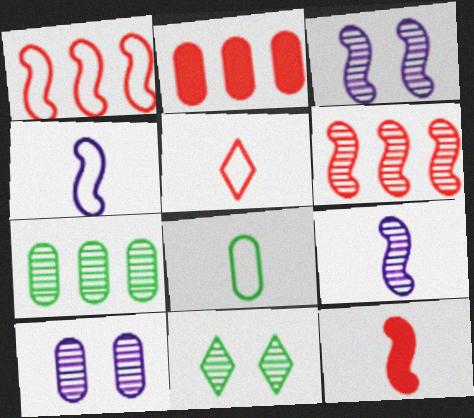[[2, 4, 11], 
[2, 8, 10], 
[4, 5, 8]]